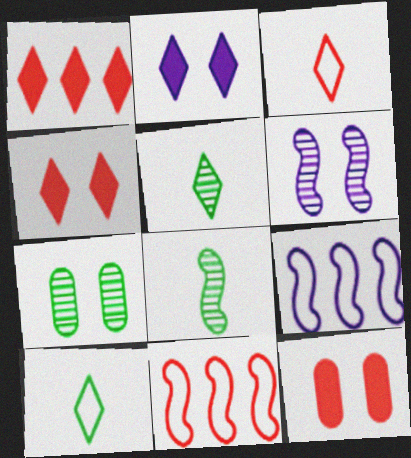[[5, 9, 12]]